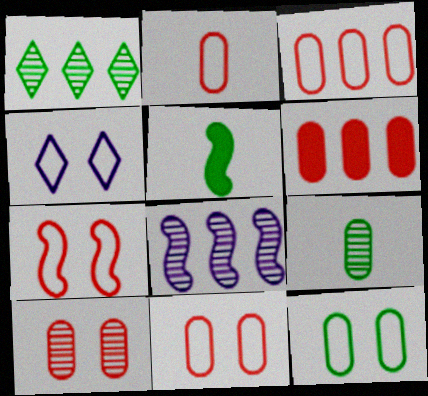[[1, 5, 12], 
[2, 3, 11], 
[2, 6, 10], 
[4, 7, 12], 
[5, 7, 8]]